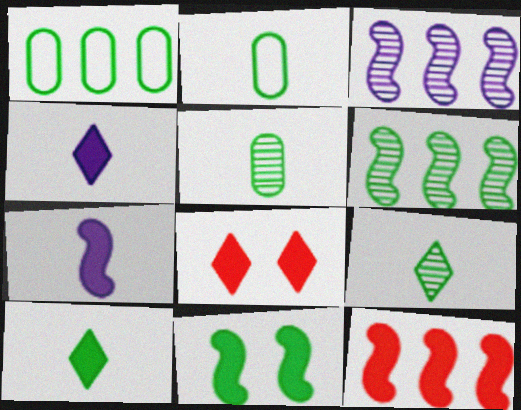[[1, 9, 11], 
[2, 3, 8], 
[7, 11, 12]]